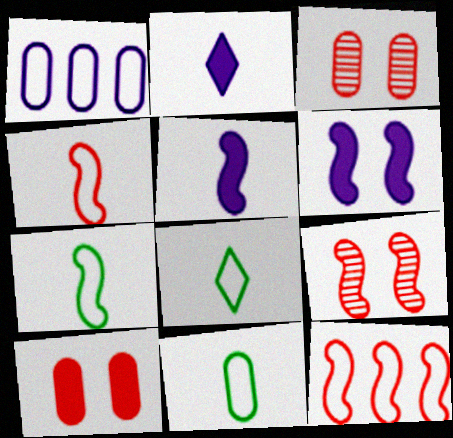[[7, 8, 11]]